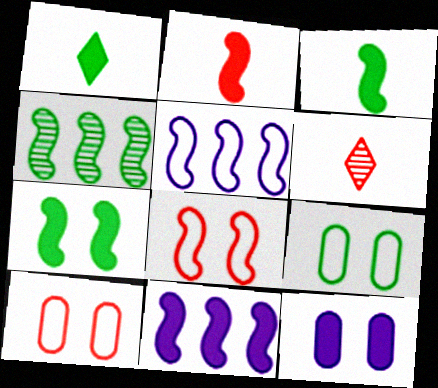[[1, 4, 9], 
[2, 7, 11], 
[6, 9, 11]]